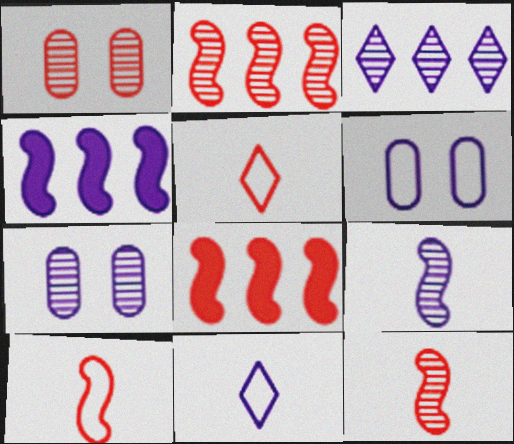[[1, 5, 8], 
[3, 7, 9], 
[4, 7, 11]]